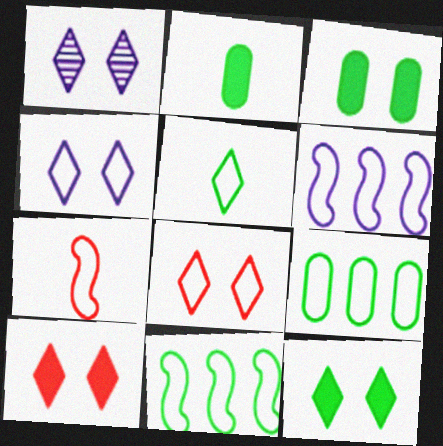[[1, 8, 12], 
[4, 7, 9]]